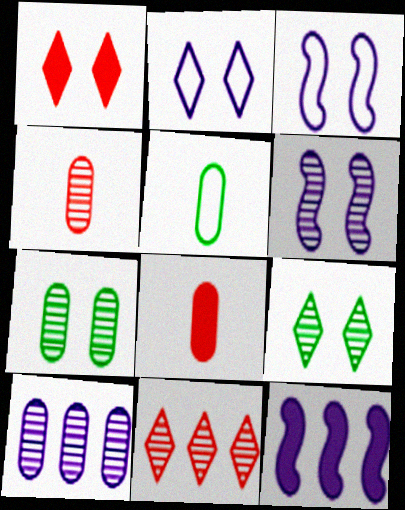[[1, 2, 9], 
[1, 3, 7], 
[4, 7, 10]]